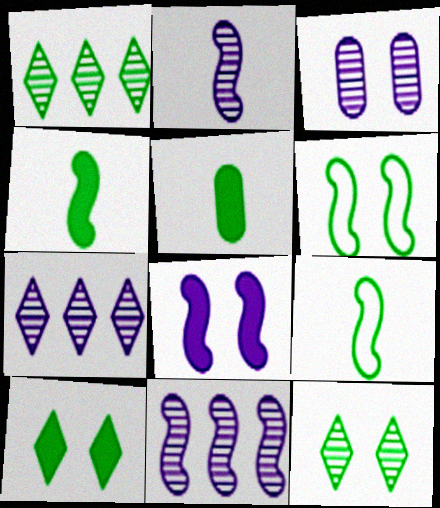[[1, 5, 6], 
[2, 3, 7]]